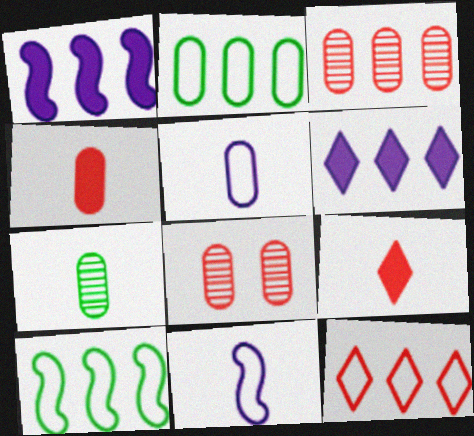[[3, 6, 10], 
[4, 5, 7], 
[7, 9, 11]]